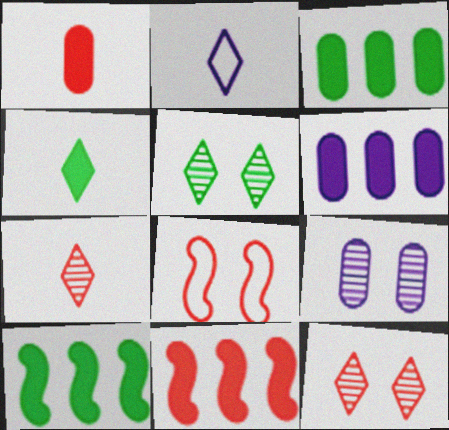[[2, 4, 7]]